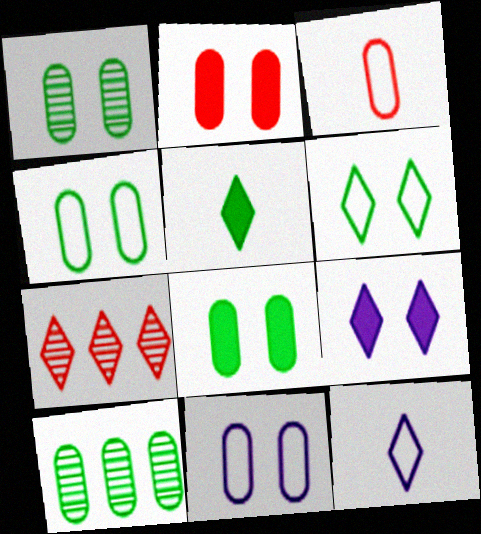[[1, 2, 11], 
[1, 4, 8]]